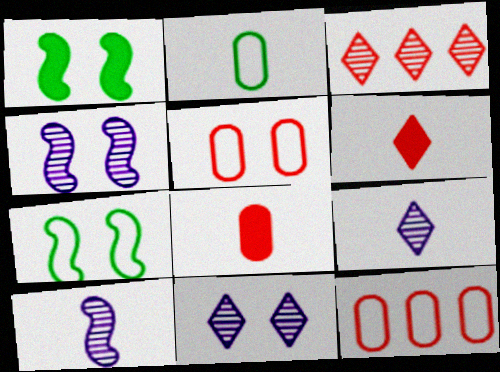[[1, 5, 11], 
[1, 9, 12], 
[2, 6, 10]]